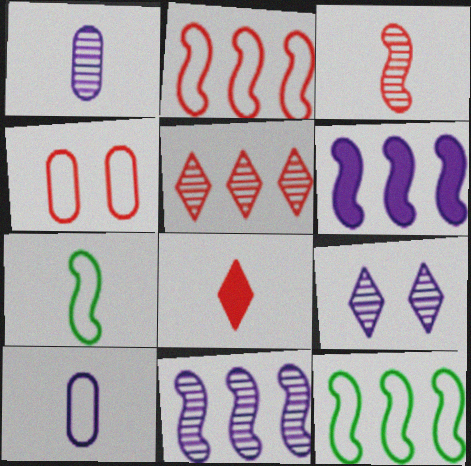[[1, 7, 8], 
[1, 9, 11], 
[6, 9, 10]]